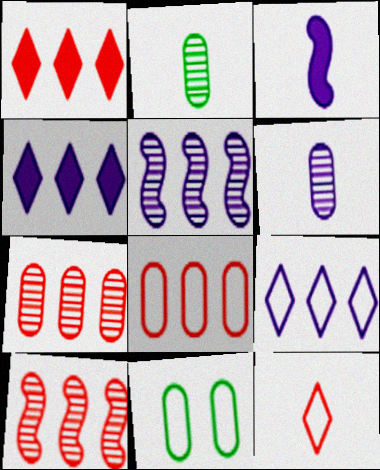[[1, 8, 10], 
[2, 3, 12]]